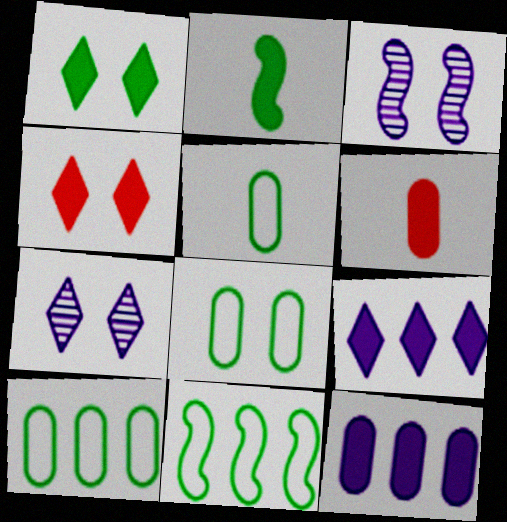[[2, 4, 12], 
[3, 4, 8], 
[5, 8, 10], 
[6, 7, 11]]